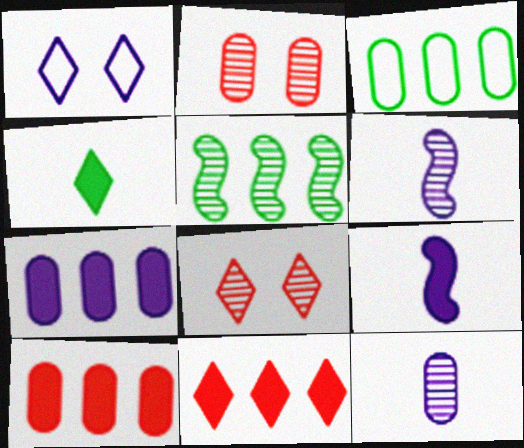[[1, 6, 7], 
[3, 8, 9], 
[5, 8, 12]]